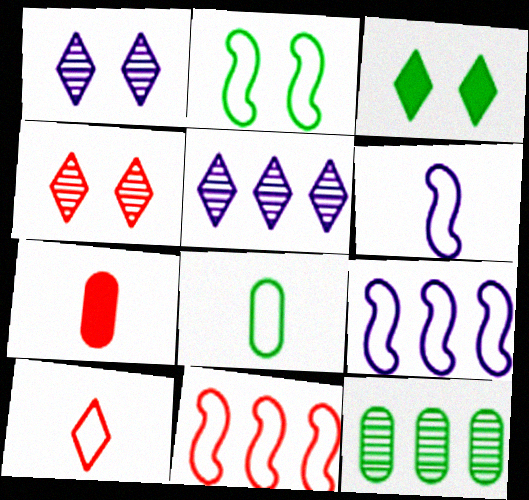[[2, 5, 7], 
[2, 6, 11], 
[3, 5, 10], 
[4, 7, 11], 
[6, 8, 10]]